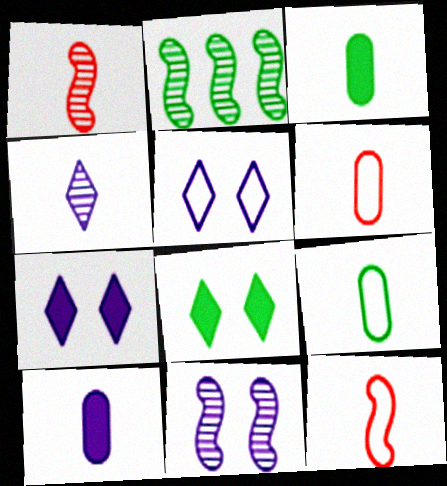[[1, 2, 11], 
[2, 6, 7], 
[2, 8, 9], 
[3, 4, 12]]